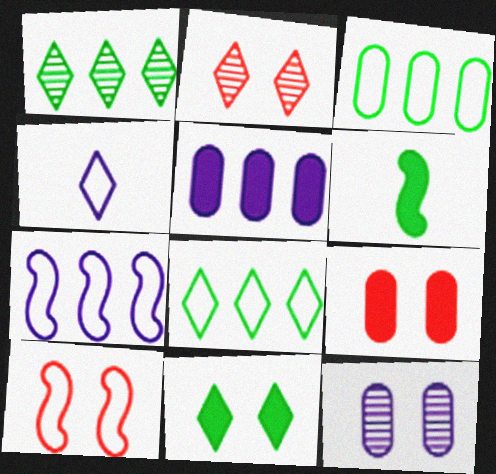[[2, 9, 10], 
[3, 4, 10], 
[10, 11, 12]]